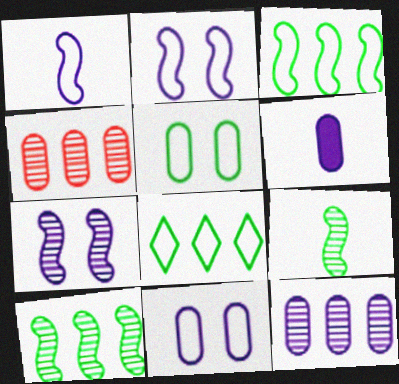[[4, 5, 6], 
[6, 11, 12]]